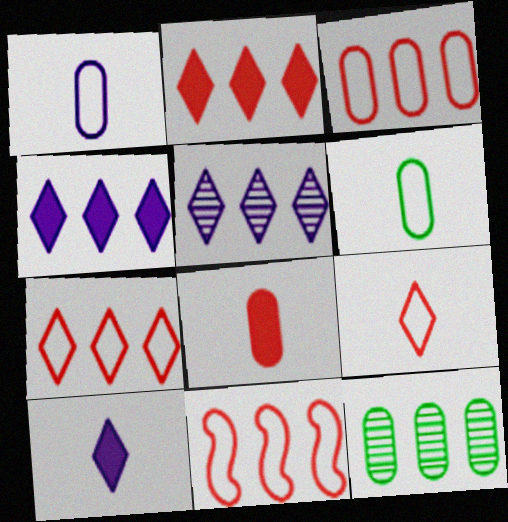[[3, 7, 11], 
[4, 11, 12]]